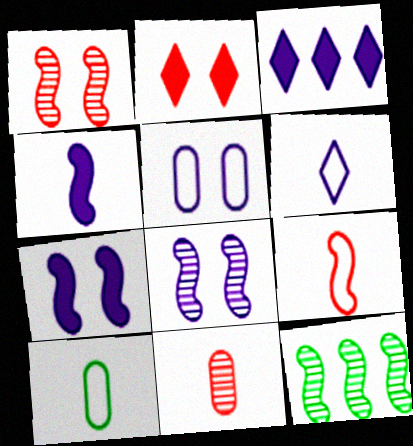[[1, 3, 10], 
[6, 9, 10], 
[7, 9, 12]]